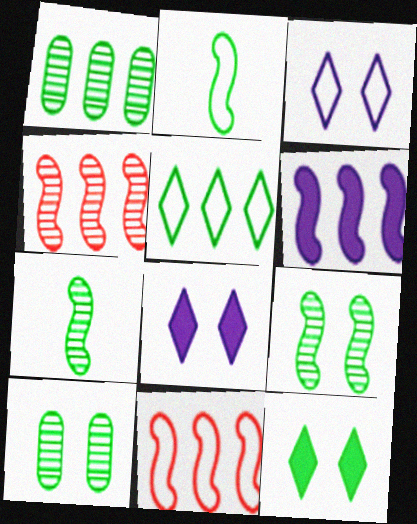[[1, 2, 12]]